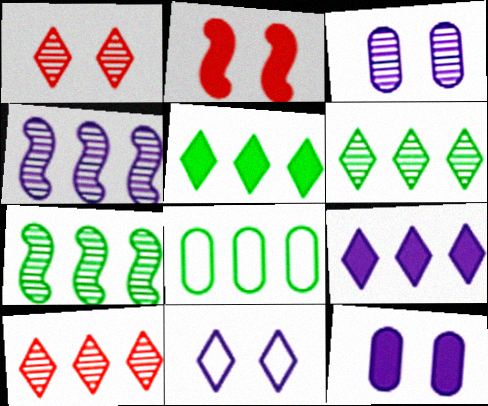[[5, 7, 8]]